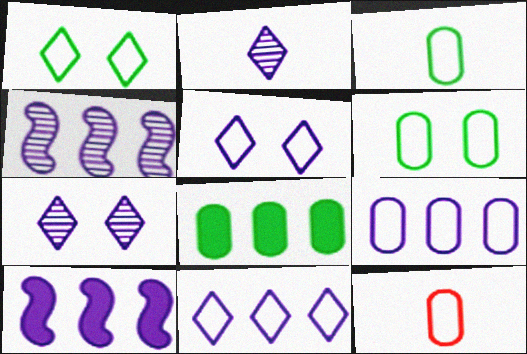[[6, 9, 12]]